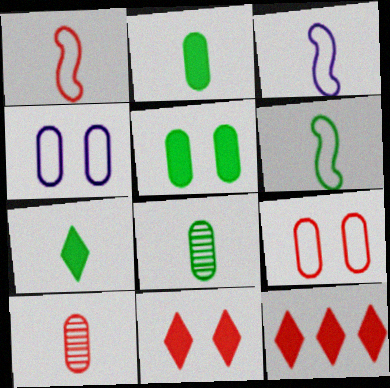[[1, 3, 6], 
[3, 7, 10], 
[6, 7, 8]]